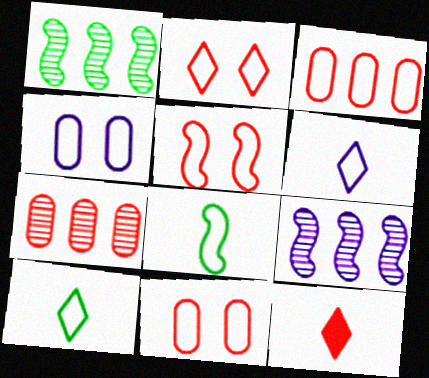[[1, 4, 12], 
[2, 5, 11], 
[5, 7, 12]]